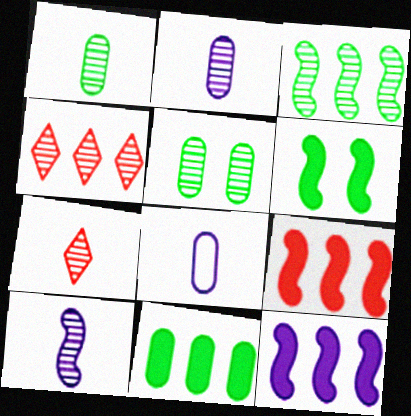[[1, 7, 10], 
[4, 5, 10], 
[4, 6, 8]]